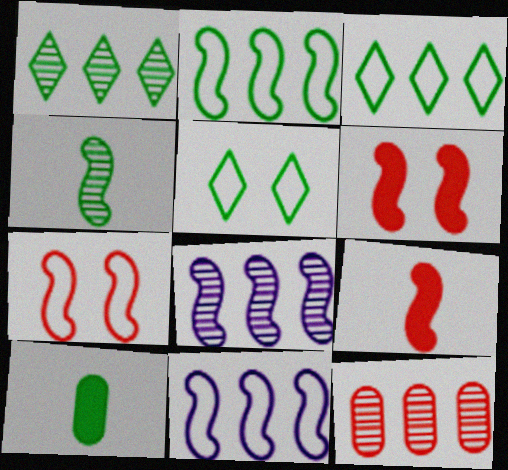[[1, 8, 12], 
[4, 6, 11]]